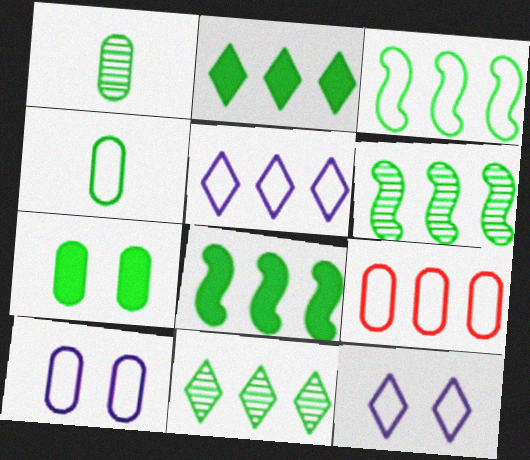[[3, 5, 9], 
[3, 6, 8], 
[4, 9, 10]]